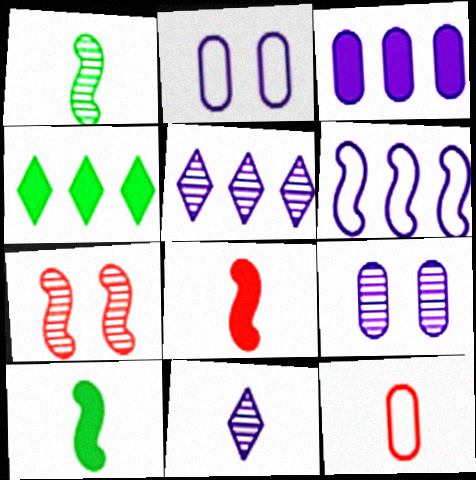[[3, 5, 6], 
[6, 7, 10], 
[10, 11, 12]]